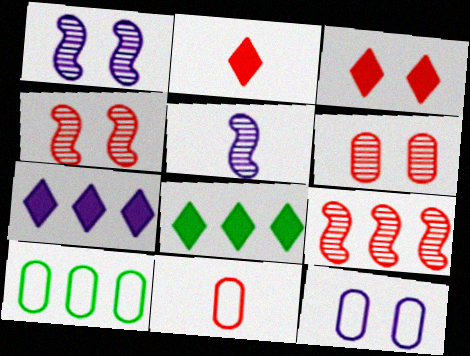[[1, 2, 10], 
[1, 8, 11], 
[3, 5, 10], 
[3, 9, 11], 
[5, 7, 12], 
[7, 9, 10], 
[10, 11, 12]]